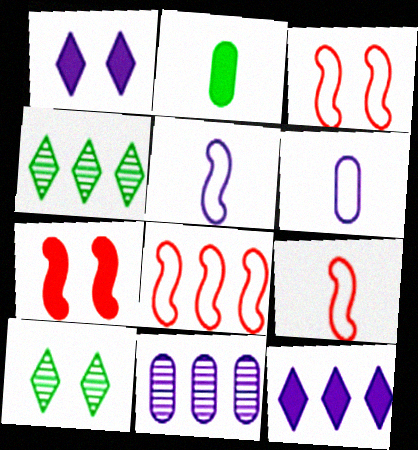[[1, 5, 11], 
[2, 7, 12], 
[3, 8, 9], 
[4, 6, 7]]